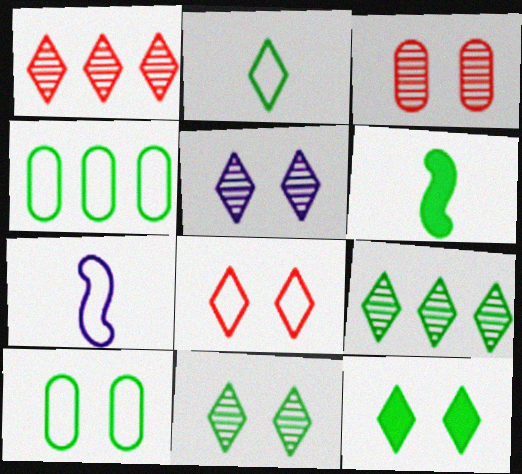[[2, 9, 12], 
[4, 6, 11], 
[4, 7, 8], 
[5, 8, 12], 
[6, 9, 10]]